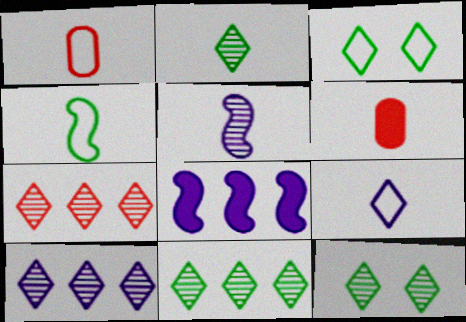[[1, 4, 9], 
[1, 8, 12], 
[2, 11, 12], 
[7, 10, 11]]